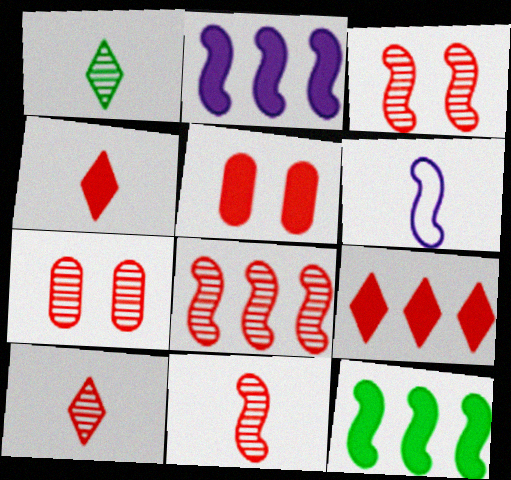[[3, 6, 12], 
[3, 8, 11], 
[7, 8, 10]]